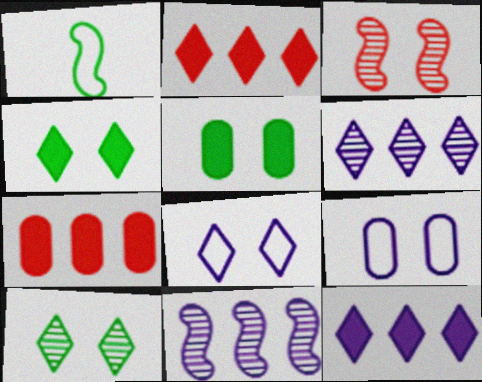[[3, 4, 9], 
[3, 5, 8]]